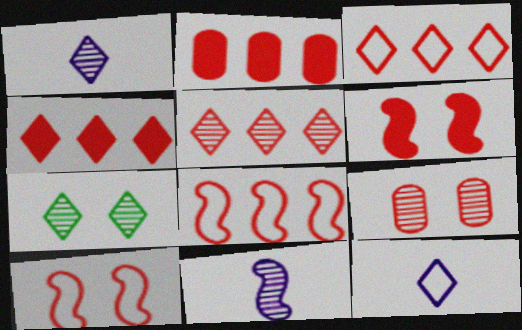[[1, 5, 7], 
[2, 5, 8], 
[3, 4, 5], 
[4, 7, 12]]